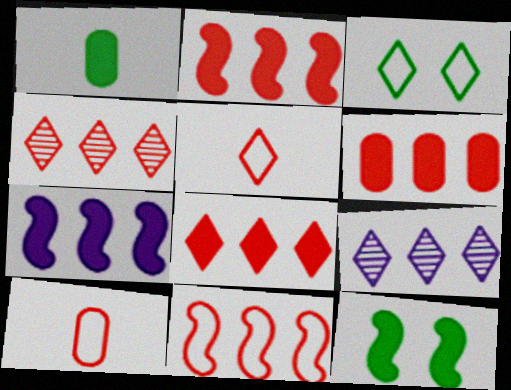[[2, 6, 8], 
[4, 6, 11], 
[9, 10, 12]]